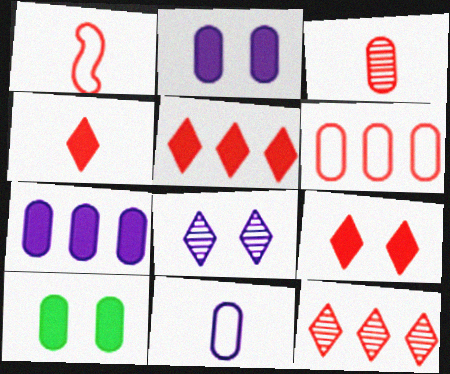[[1, 3, 4], 
[4, 5, 9]]